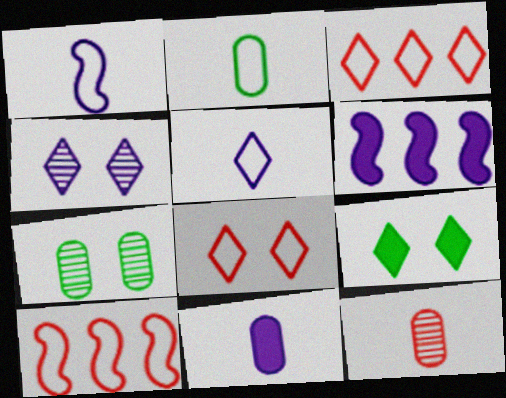[[2, 11, 12], 
[4, 8, 9]]